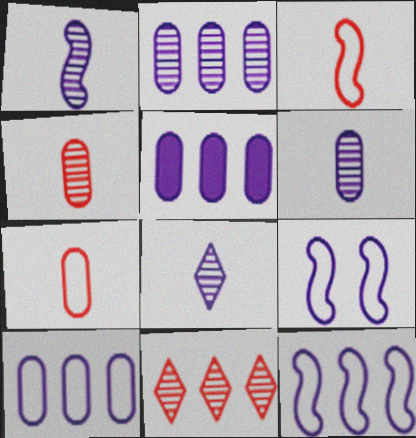[[1, 6, 8], 
[2, 5, 10], 
[5, 8, 9]]